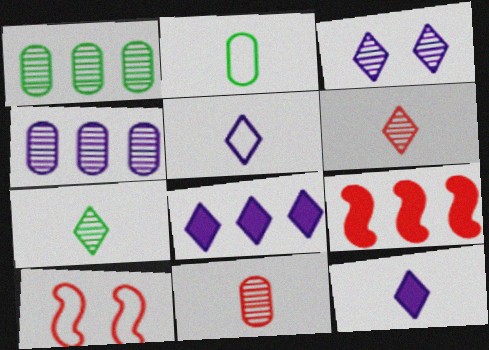[[1, 10, 12], 
[2, 3, 9], 
[3, 5, 8]]